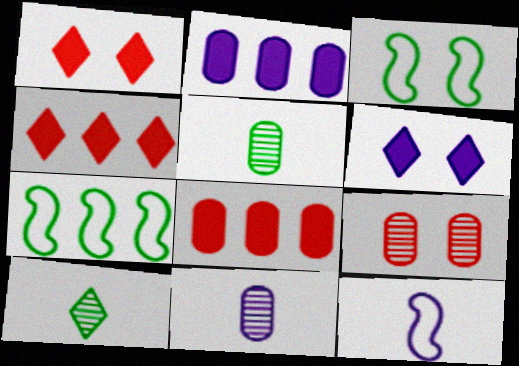[[1, 7, 11], 
[3, 4, 11], 
[3, 6, 9]]